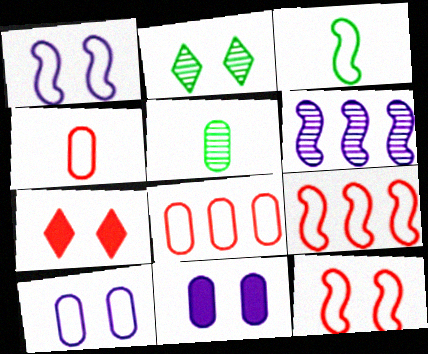[[1, 3, 9], 
[2, 11, 12], 
[5, 8, 11]]